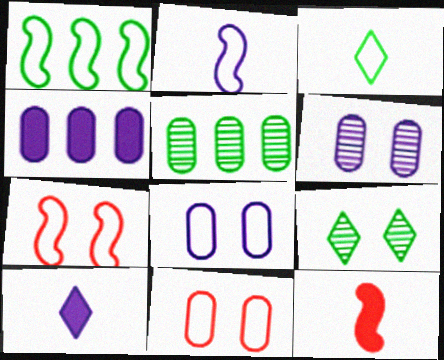[[1, 2, 7], 
[5, 7, 10]]